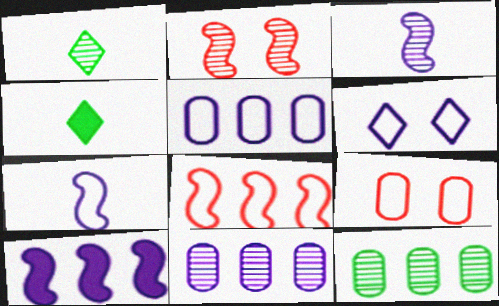[[1, 2, 11], 
[1, 9, 10], 
[2, 4, 5], 
[5, 6, 7]]